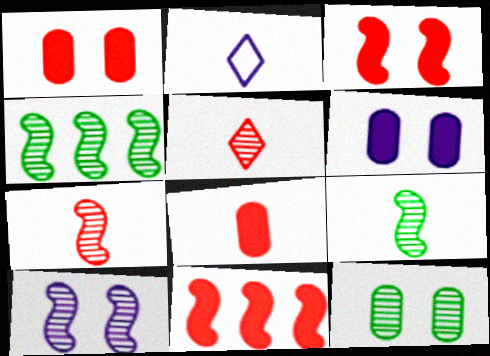[[1, 2, 4], 
[2, 8, 9], 
[2, 11, 12], 
[4, 7, 10]]